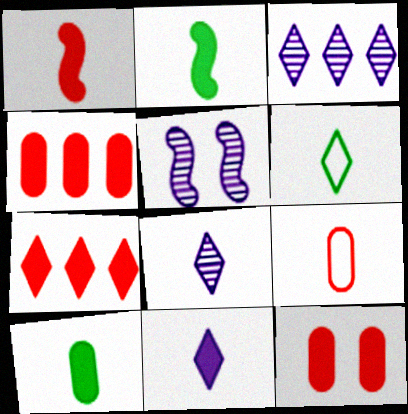[[1, 7, 12], 
[1, 10, 11], 
[2, 8, 9], 
[4, 5, 6]]